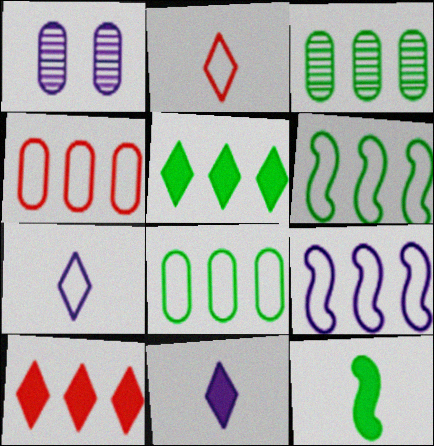[[1, 9, 11], 
[3, 5, 6], 
[3, 9, 10]]